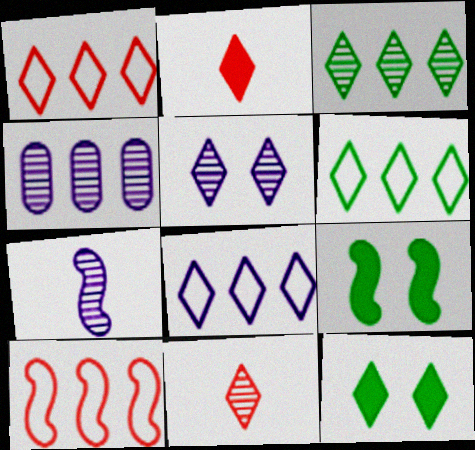[[1, 6, 8], 
[2, 5, 6], 
[3, 5, 11], 
[4, 5, 7], 
[7, 9, 10], 
[8, 11, 12]]